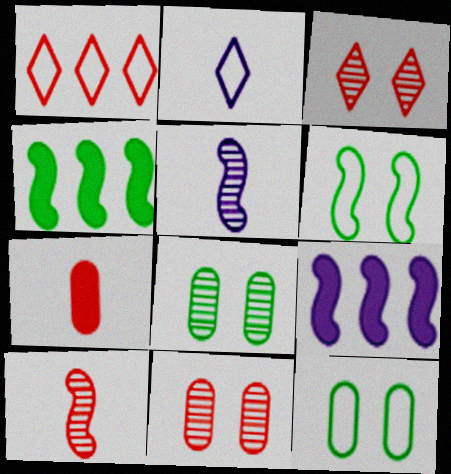[[2, 4, 11], 
[6, 9, 10]]